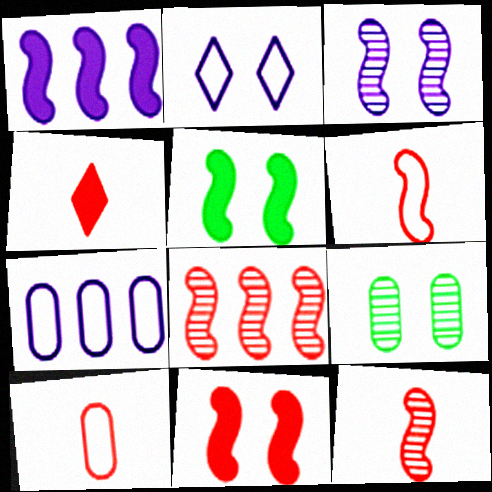[[2, 9, 11], 
[4, 10, 12], 
[6, 8, 11]]